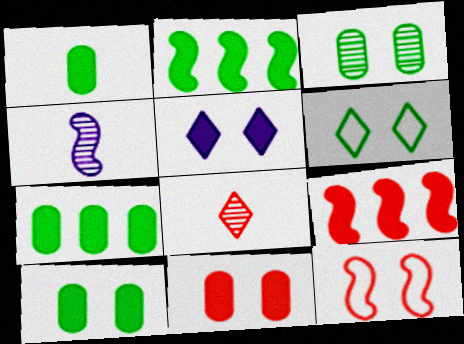[[1, 5, 9], 
[1, 7, 10], 
[2, 4, 12], 
[3, 5, 12]]